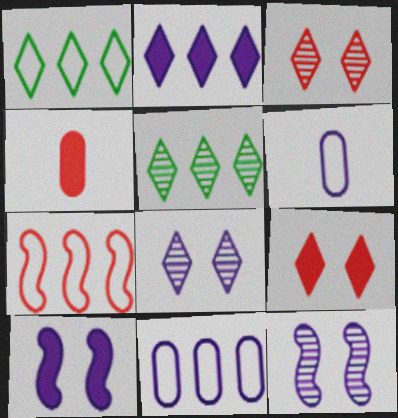[[1, 4, 12], 
[1, 7, 11], 
[2, 6, 12], 
[3, 4, 7]]